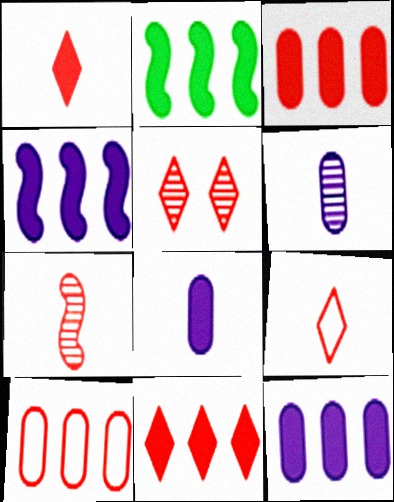[[2, 11, 12], 
[5, 9, 11]]